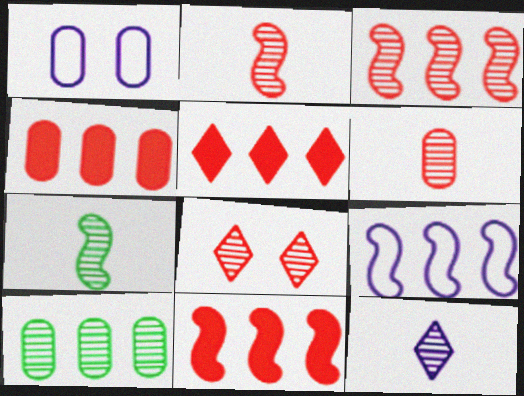[[1, 5, 7], 
[3, 6, 8], 
[4, 5, 11], 
[5, 9, 10], 
[6, 7, 12]]